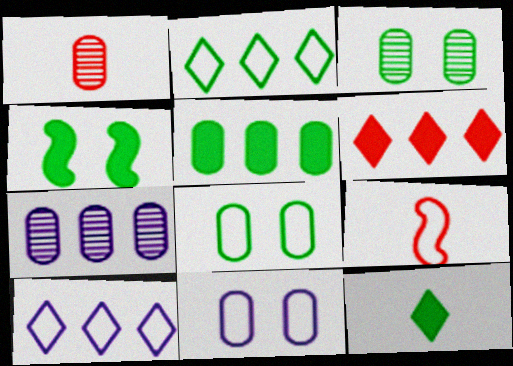[[1, 3, 7], 
[1, 4, 10], 
[1, 5, 11], 
[2, 9, 11], 
[4, 5, 12], 
[8, 9, 10]]